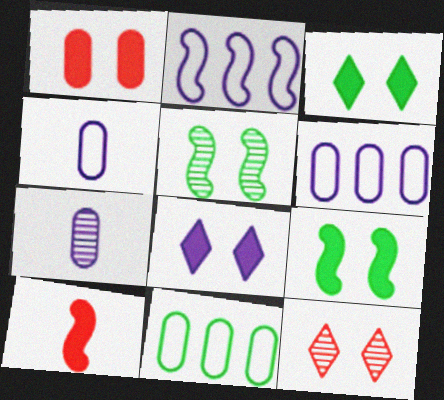[[1, 7, 11], 
[1, 8, 9], 
[2, 5, 10], 
[2, 7, 8]]